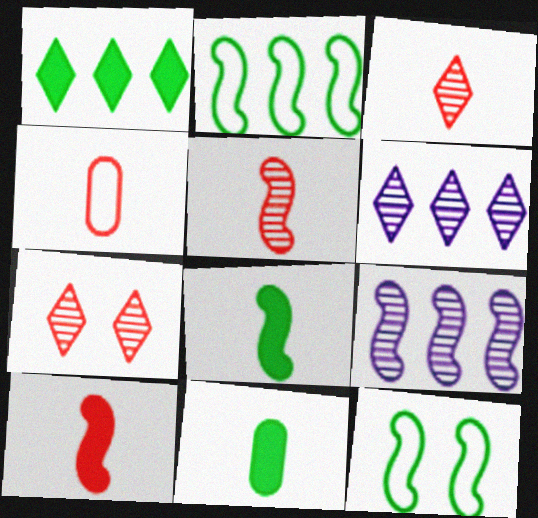[[3, 4, 10], 
[9, 10, 12]]